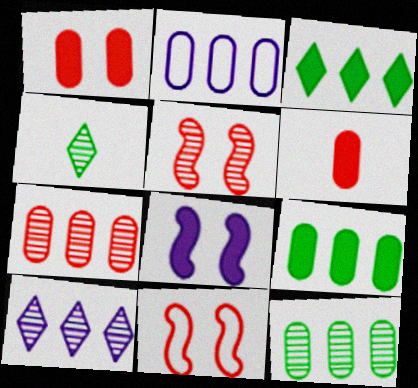[[2, 7, 9], 
[3, 6, 8]]